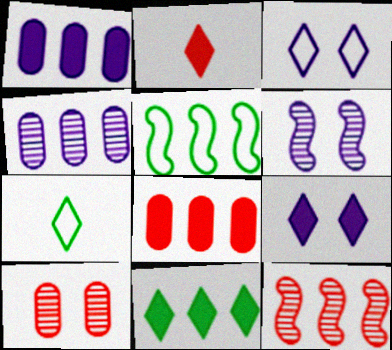[[2, 9, 11], 
[6, 7, 8]]